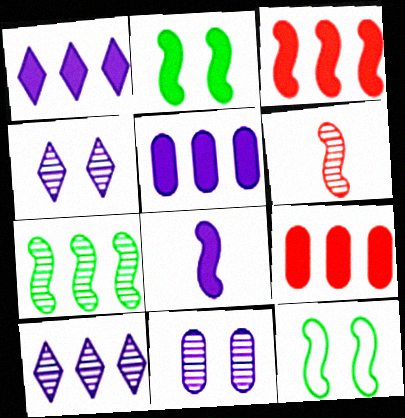[[2, 3, 8]]